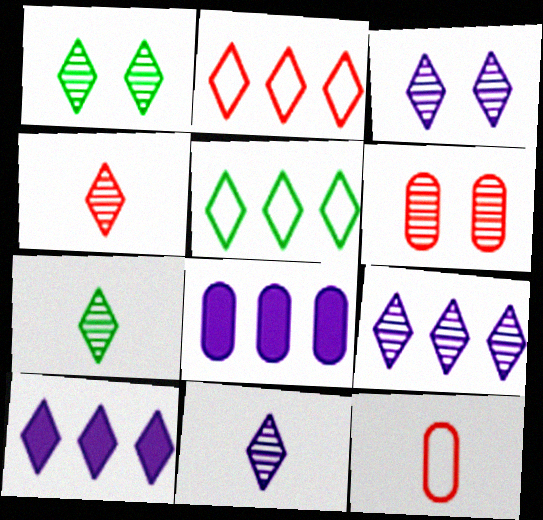[[1, 4, 9], 
[3, 9, 11], 
[4, 7, 11]]